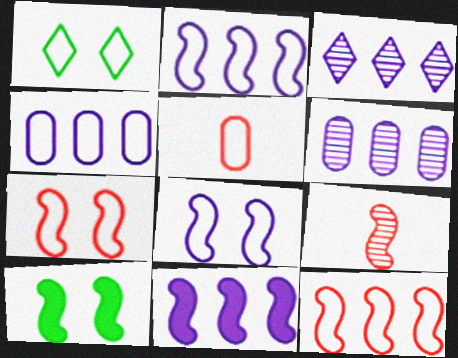[[1, 2, 5], 
[2, 9, 10], 
[3, 4, 11], 
[3, 5, 10]]